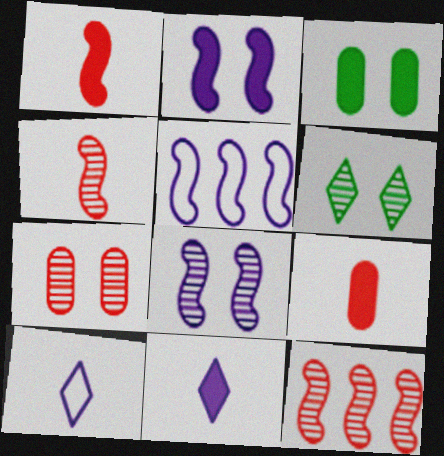[[3, 10, 12], 
[5, 6, 9], 
[6, 7, 8]]